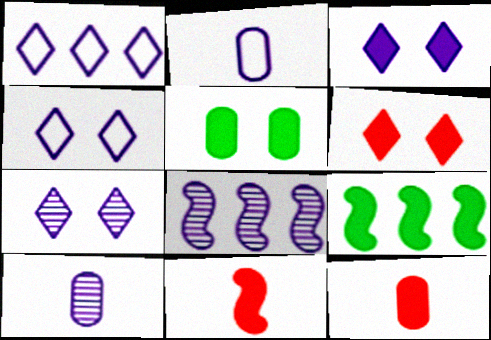[[2, 3, 8], 
[3, 4, 7], 
[3, 9, 12], 
[7, 8, 10]]